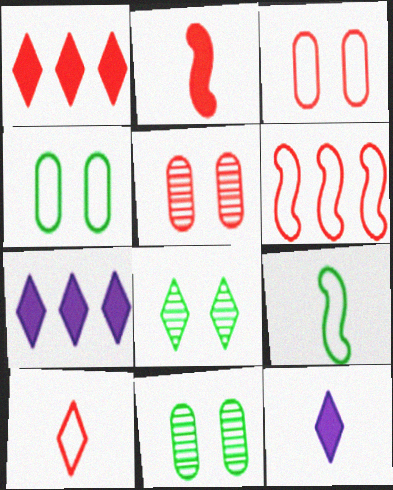[[3, 6, 10], 
[5, 7, 9], 
[6, 11, 12], 
[7, 8, 10]]